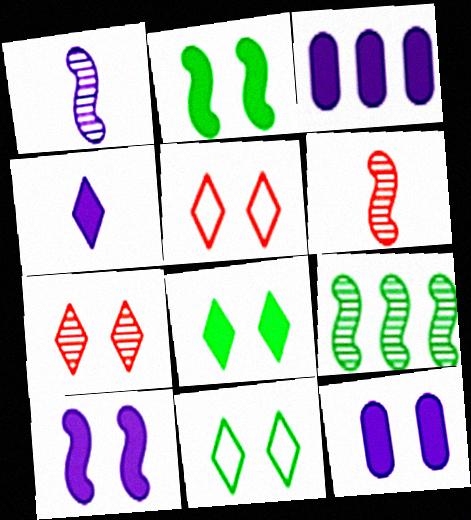[[3, 4, 10], 
[3, 6, 11]]